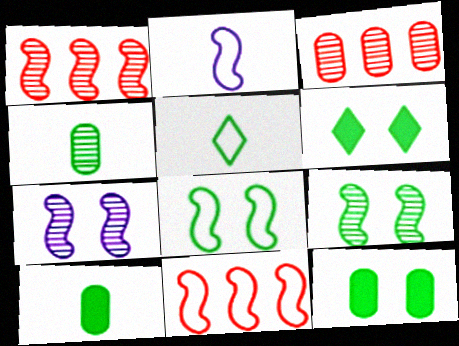[[2, 3, 6], 
[2, 8, 11]]